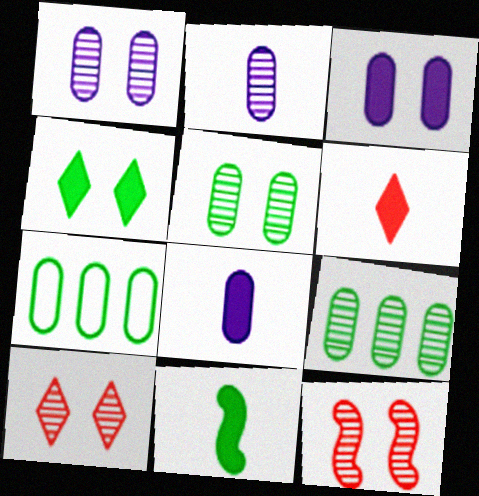[[6, 8, 11]]